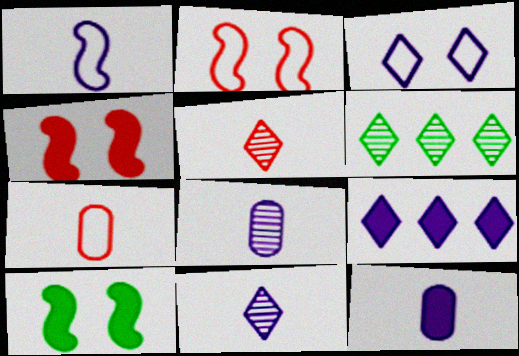[[1, 11, 12], 
[2, 6, 12], 
[3, 9, 11]]